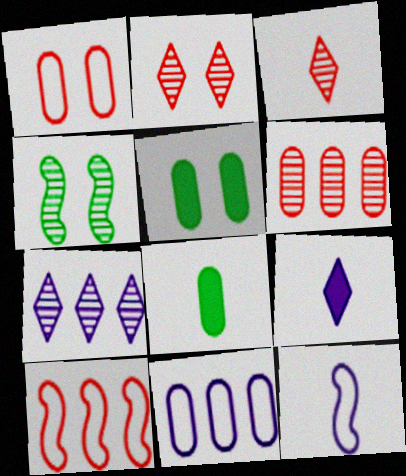[[3, 8, 12]]